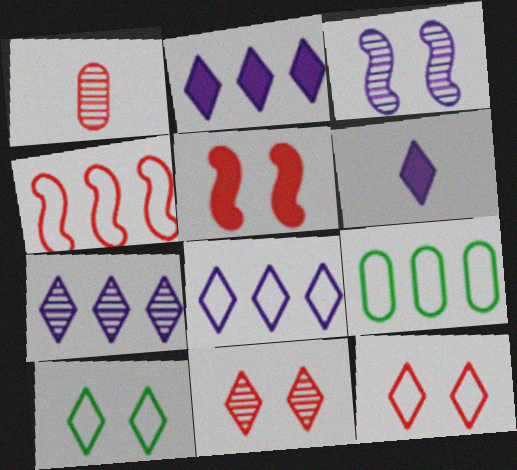[[2, 7, 8], 
[4, 8, 9]]